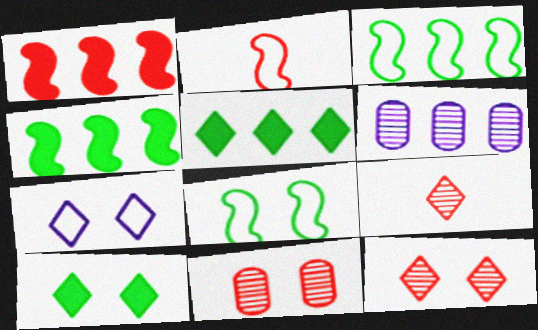[[2, 6, 10], 
[5, 7, 9], 
[7, 10, 12]]